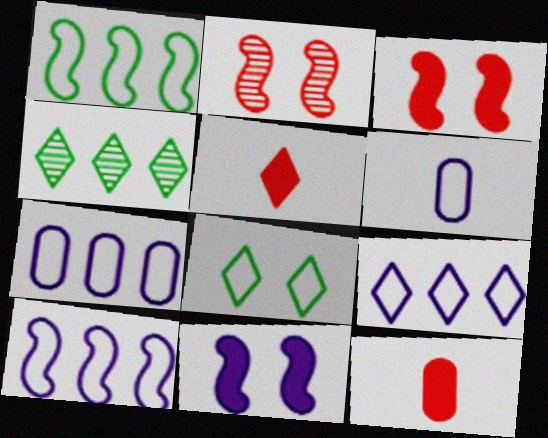[[3, 4, 6], 
[7, 9, 10]]